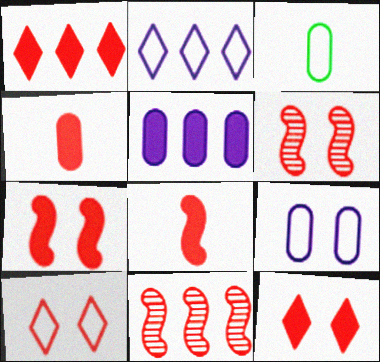[[1, 4, 7], 
[4, 10, 11]]